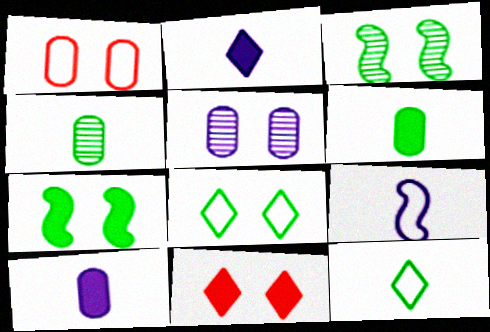[]